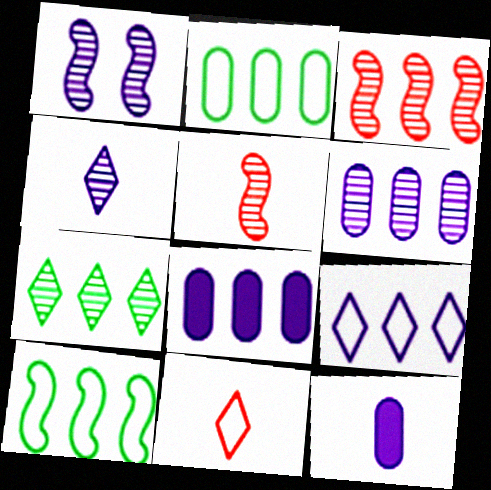[[1, 4, 6], 
[1, 9, 12], 
[3, 6, 7]]